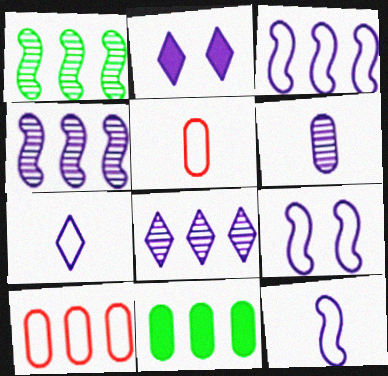[[1, 2, 5], 
[2, 3, 6], 
[2, 7, 8], 
[3, 9, 12]]